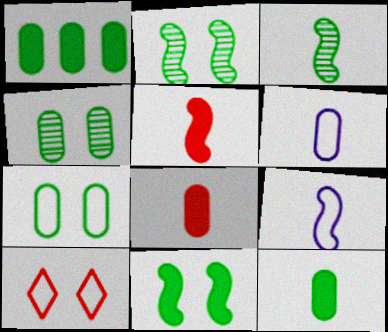[[3, 5, 9]]